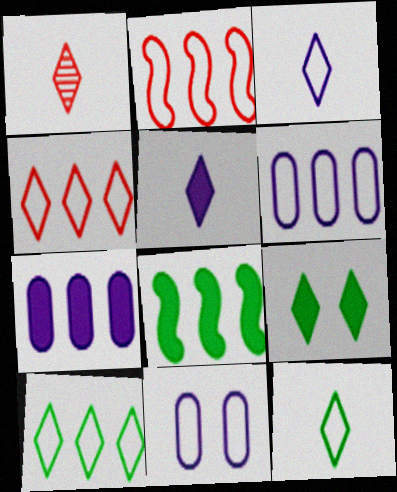[[1, 5, 12], 
[1, 8, 11], 
[2, 6, 10], 
[2, 11, 12]]